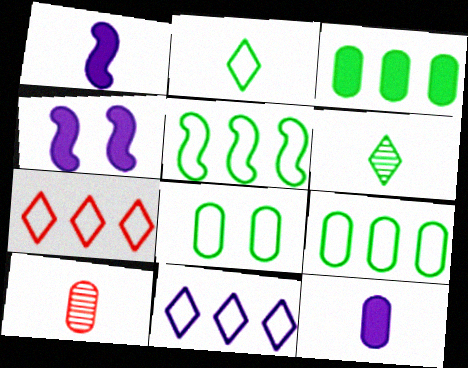[[1, 2, 10], 
[2, 5, 8]]